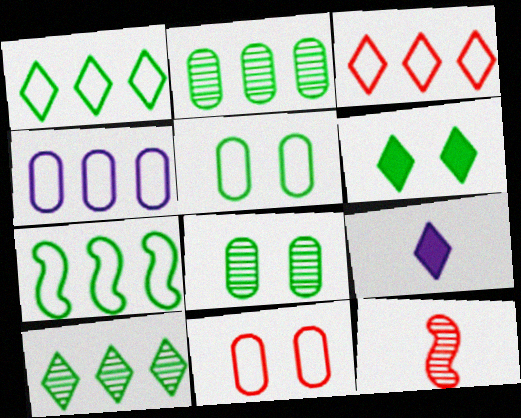[[3, 4, 7], 
[4, 6, 12]]